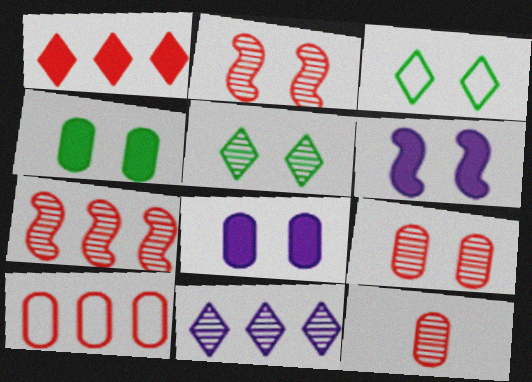[[1, 7, 10], 
[2, 3, 8], 
[3, 6, 9]]